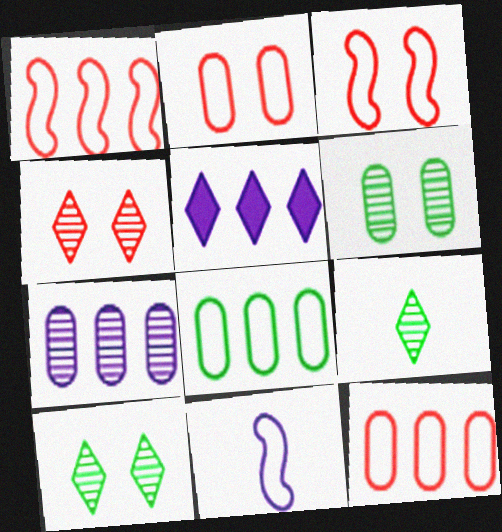[]